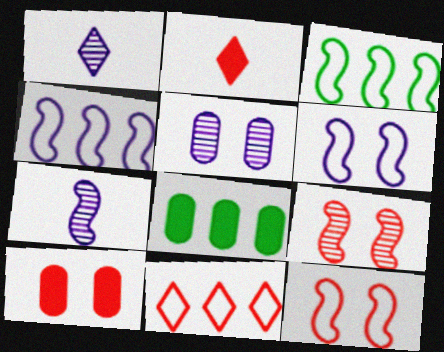[[1, 3, 10], 
[1, 8, 12], 
[2, 3, 5]]